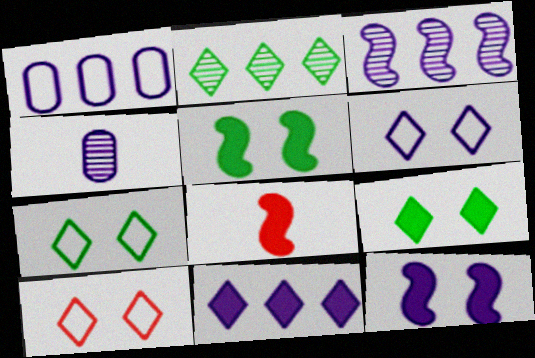[[1, 3, 11], 
[6, 7, 10]]